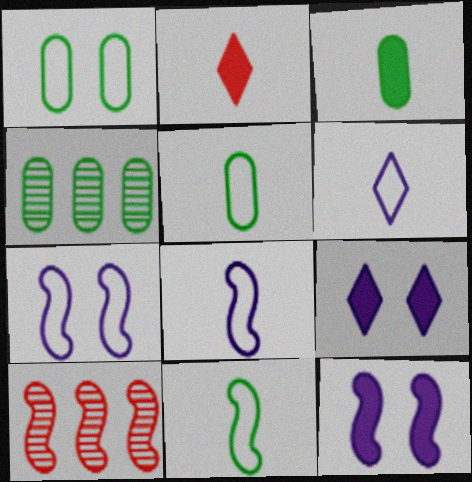[[1, 3, 4], 
[2, 4, 7], 
[5, 9, 10], 
[10, 11, 12]]